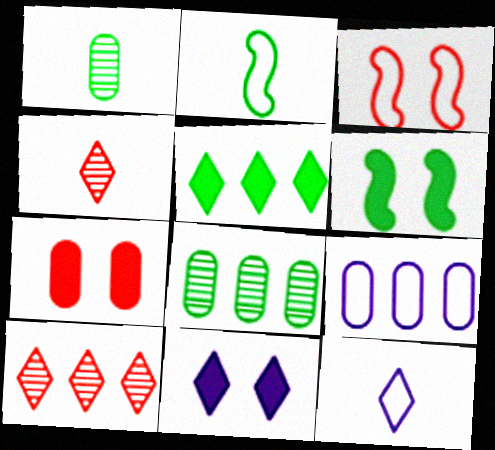[[1, 7, 9], 
[4, 6, 9], 
[6, 7, 11]]